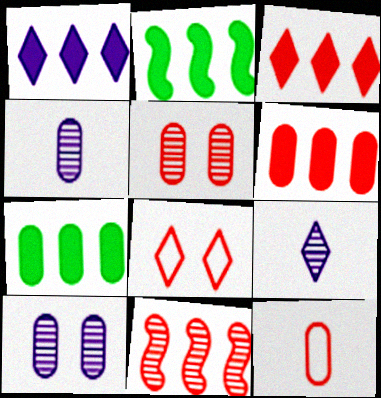[[1, 2, 6], 
[2, 4, 8], 
[5, 6, 12], 
[7, 10, 12]]